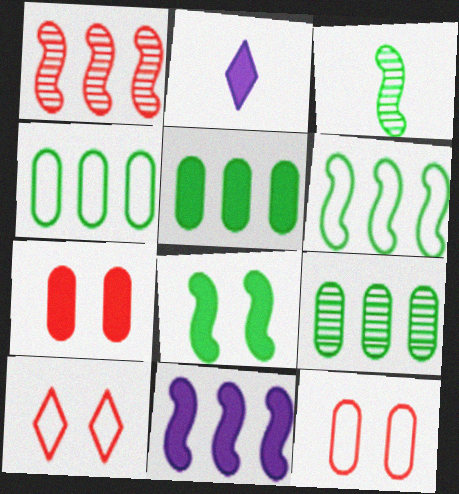[[1, 6, 11], 
[3, 6, 8], 
[4, 5, 9]]